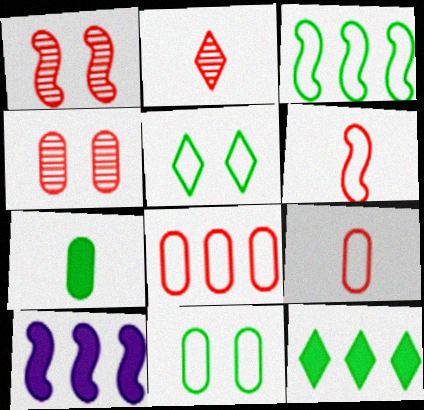[[2, 10, 11]]